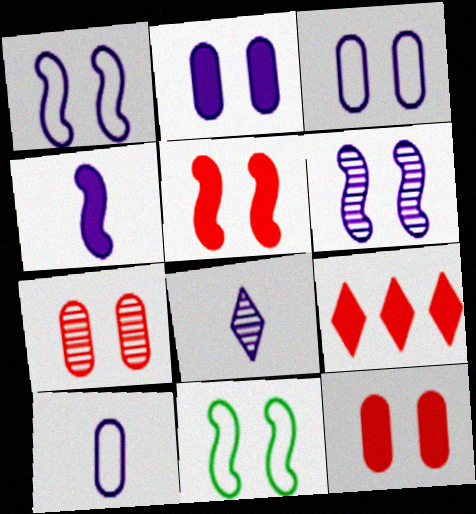[[4, 8, 10], 
[5, 6, 11]]